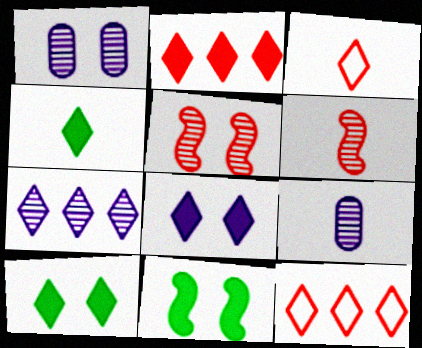[[2, 4, 8], 
[3, 7, 10], 
[9, 11, 12]]